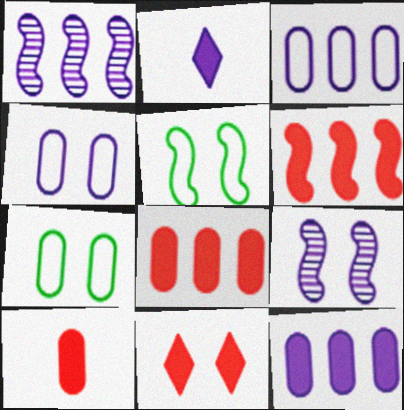[[1, 2, 4], 
[2, 3, 9], 
[6, 10, 11], 
[7, 9, 11]]